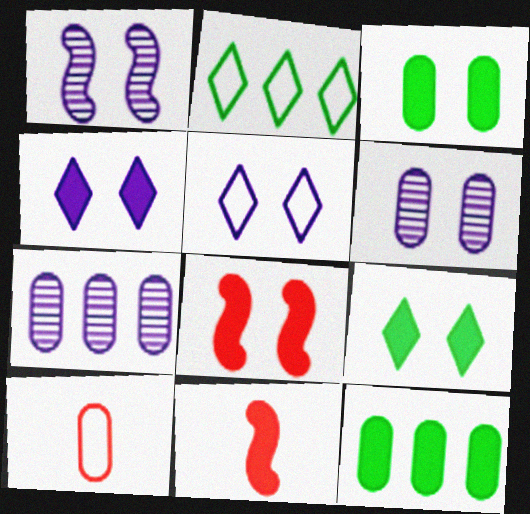[[2, 6, 11], 
[3, 4, 8], 
[3, 7, 10], 
[4, 11, 12], 
[6, 10, 12]]